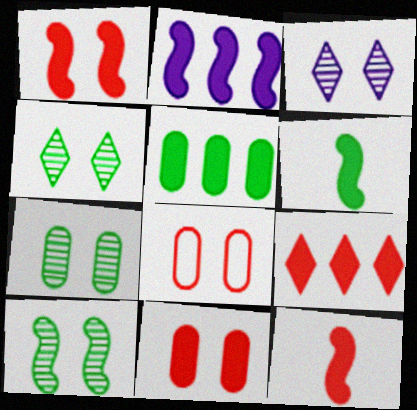[[1, 2, 6], 
[2, 5, 9], 
[4, 7, 10], 
[9, 11, 12]]